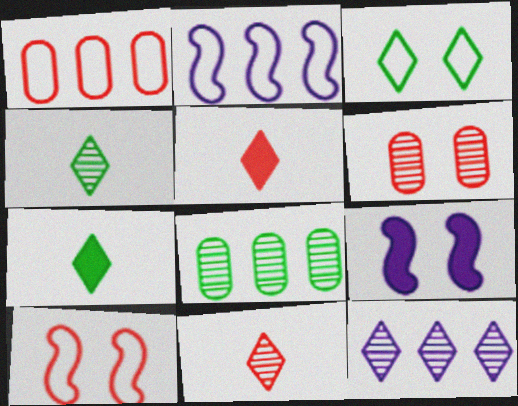[[1, 4, 9], 
[2, 6, 7], 
[3, 5, 12], 
[3, 6, 9]]